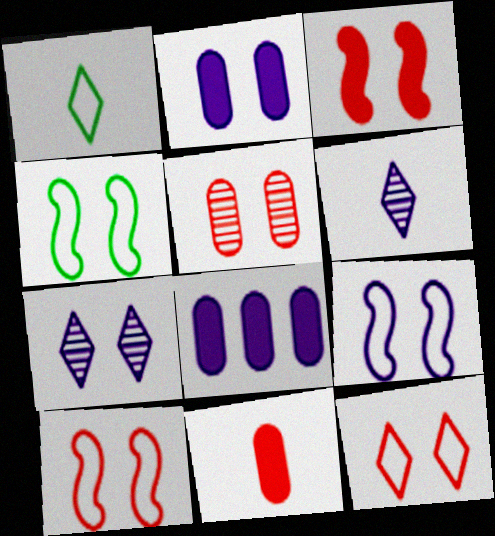[[2, 7, 9], 
[3, 5, 12], 
[4, 9, 10], 
[6, 8, 9]]